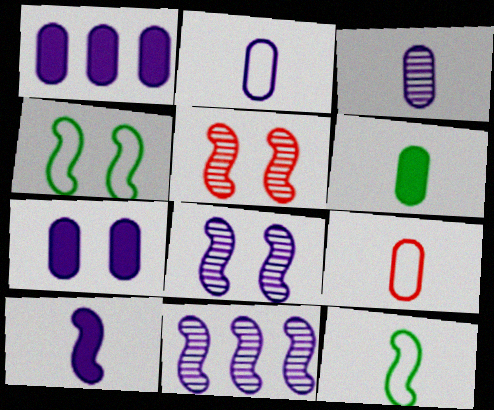[[3, 6, 9]]